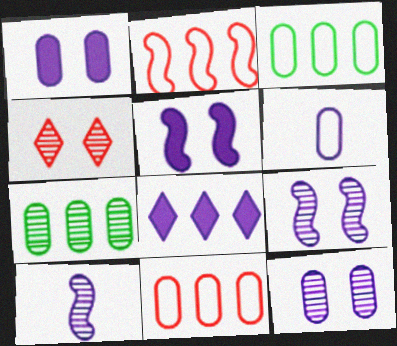[[2, 7, 8], 
[4, 7, 10], 
[6, 8, 9]]